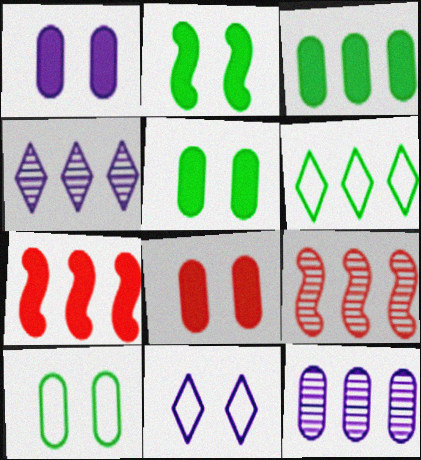[[1, 5, 8], 
[6, 7, 12]]